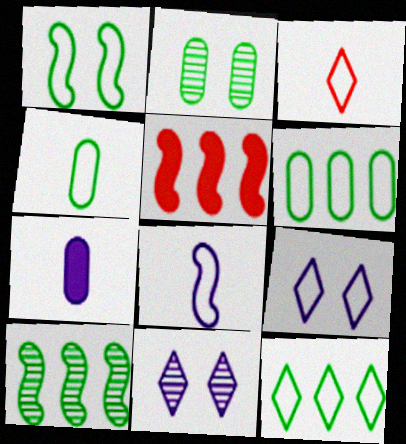[[1, 4, 12], 
[3, 4, 8], 
[3, 9, 12], 
[4, 5, 11]]